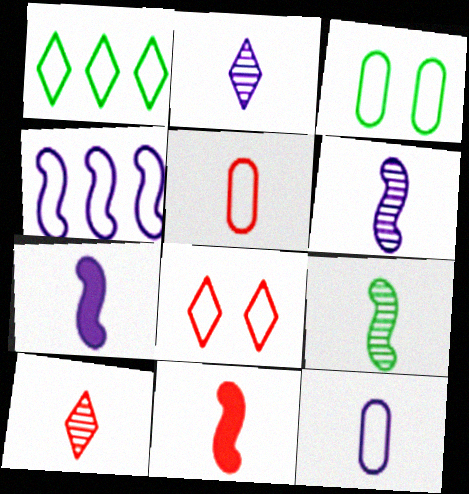[[2, 7, 12], 
[5, 10, 11]]